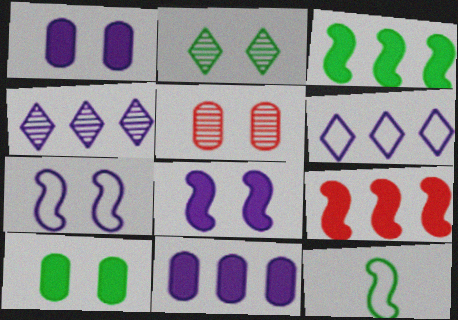[]